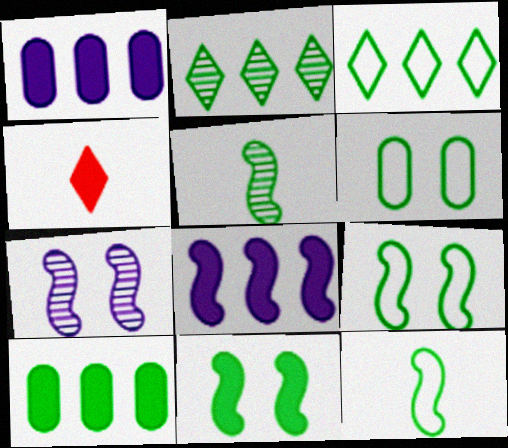[[1, 4, 11], 
[3, 6, 12]]